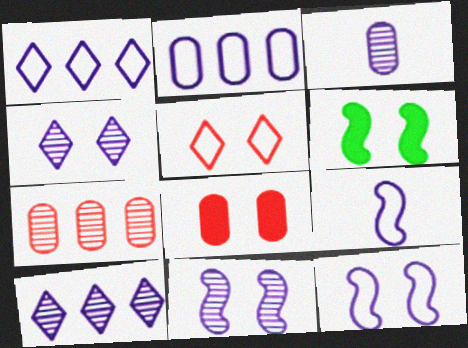[[3, 10, 11]]